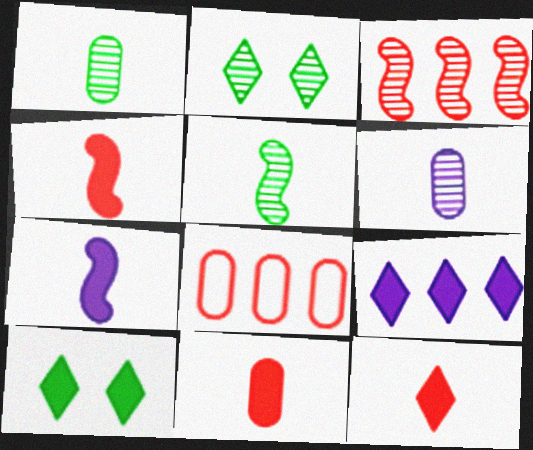[[2, 3, 6], 
[2, 7, 8], 
[4, 11, 12], 
[9, 10, 12]]